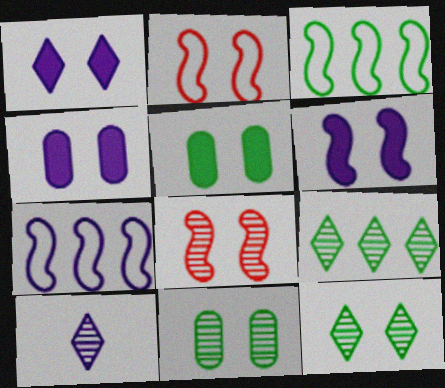[[1, 2, 11], 
[1, 4, 6], 
[2, 4, 12], 
[4, 7, 10]]